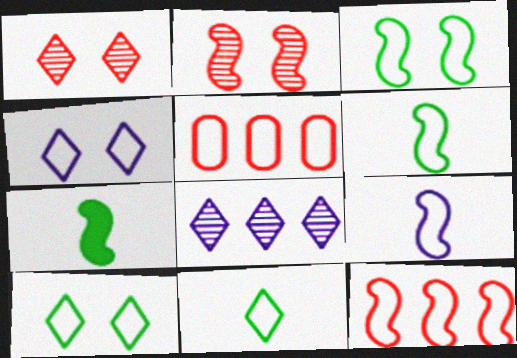[[3, 9, 12], 
[4, 5, 6], 
[5, 9, 10]]